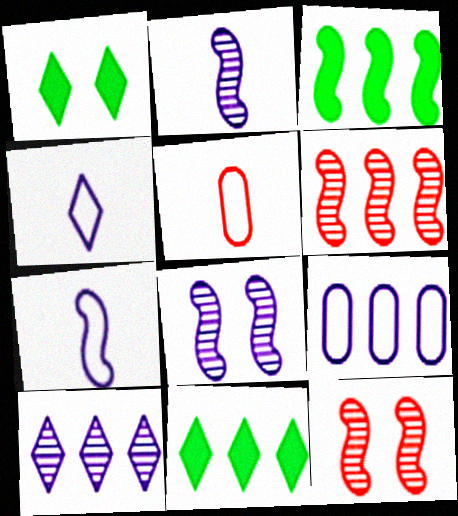[[3, 7, 12], 
[5, 8, 11], 
[6, 9, 11]]